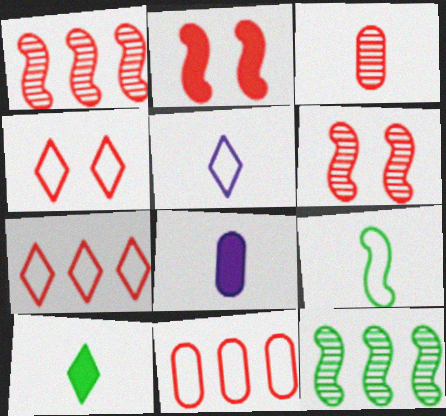[[2, 3, 7], 
[4, 8, 12]]